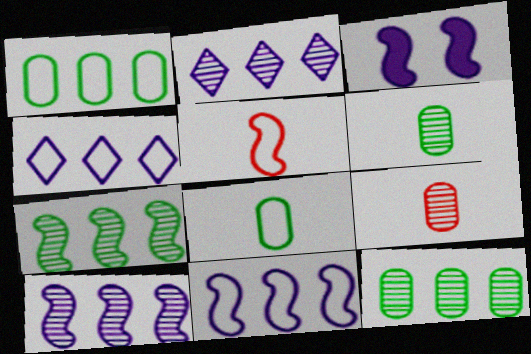[[3, 5, 7]]